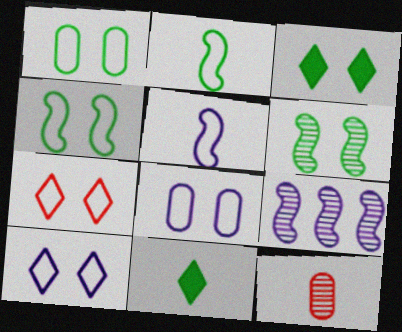[[1, 3, 6], 
[4, 7, 8], 
[5, 11, 12]]